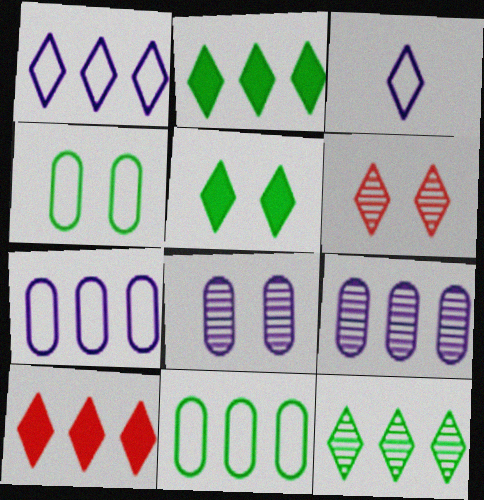[[1, 10, 12], 
[2, 3, 6]]